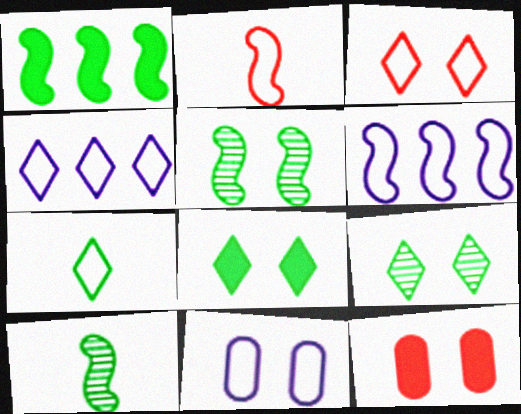[[3, 4, 7], 
[4, 10, 12]]